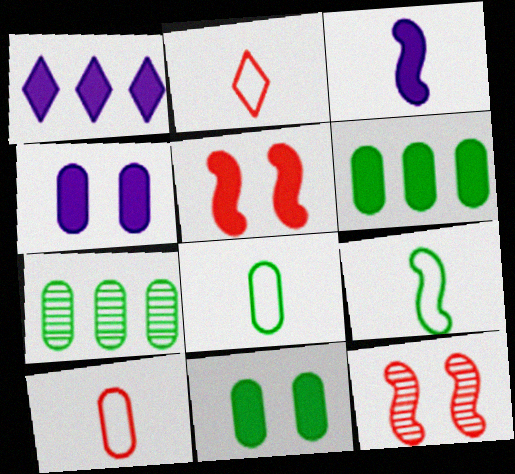[[1, 3, 4], 
[1, 8, 12], 
[4, 7, 10], 
[7, 8, 11]]